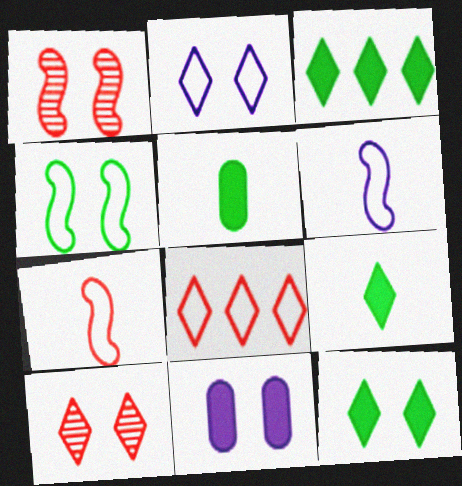[[2, 10, 12], 
[3, 9, 12], 
[4, 10, 11]]